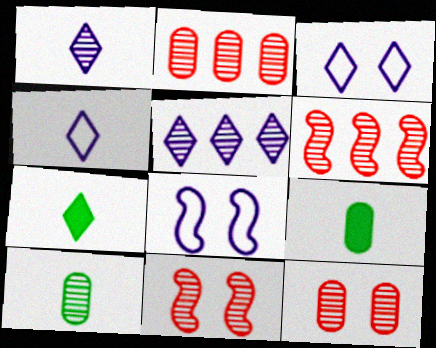[[2, 7, 8], 
[3, 6, 9], 
[5, 10, 11]]